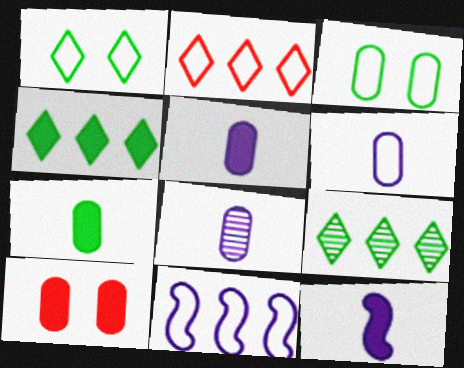[[4, 10, 12], 
[5, 6, 8]]